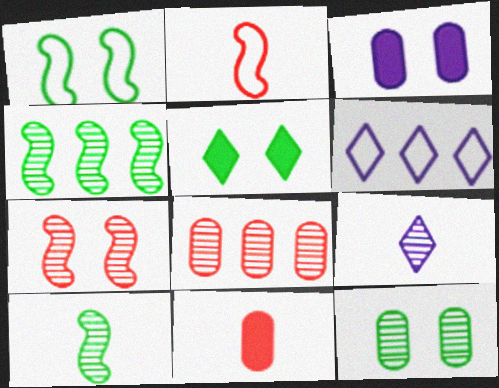[[1, 5, 12]]